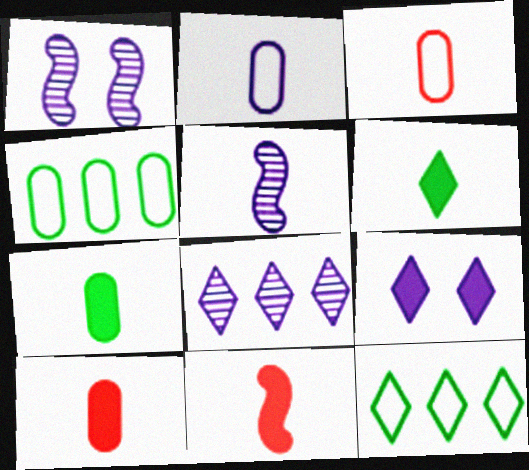[[1, 10, 12], 
[3, 5, 6]]